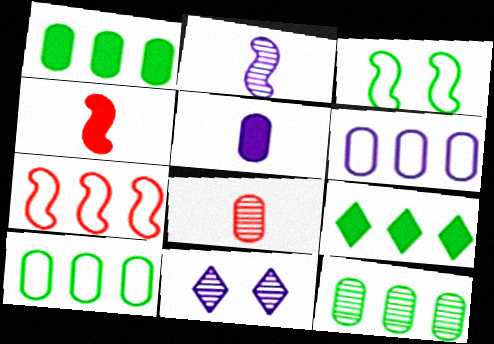[[1, 10, 12], 
[4, 10, 11]]